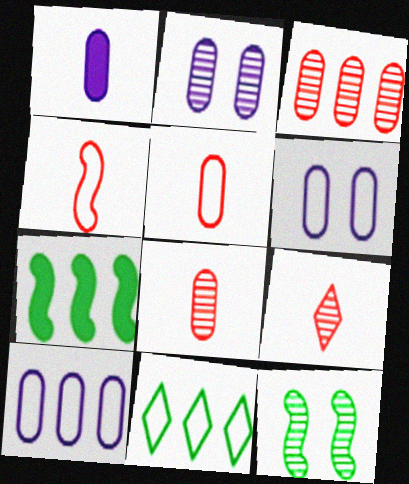[[1, 2, 10], 
[4, 6, 11], 
[6, 7, 9]]